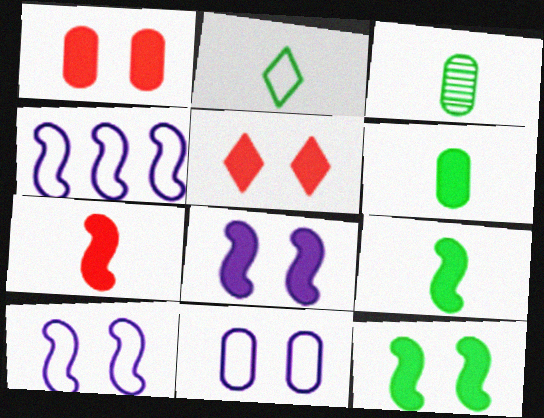[[2, 3, 9], 
[3, 4, 5]]